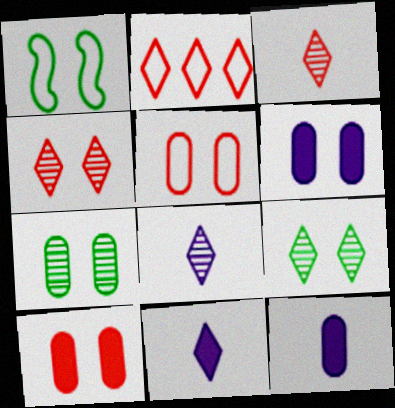[[1, 4, 6], 
[2, 9, 11], 
[5, 6, 7]]